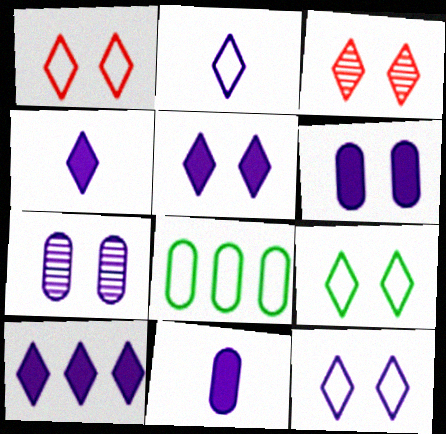[[1, 9, 12], 
[3, 5, 9], 
[4, 5, 10]]